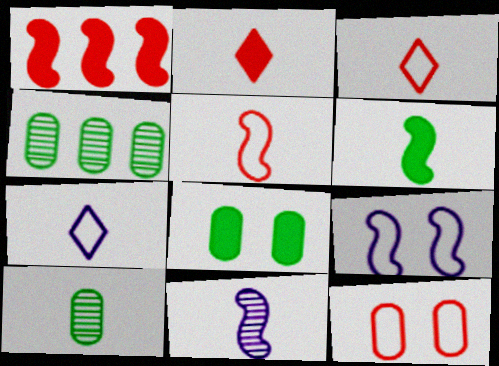[[2, 4, 9], 
[5, 6, 11]]